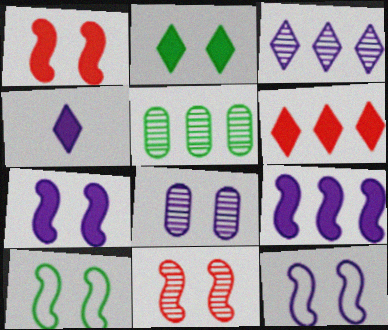[[2, 4, 6], 
[7, 10, 11]]